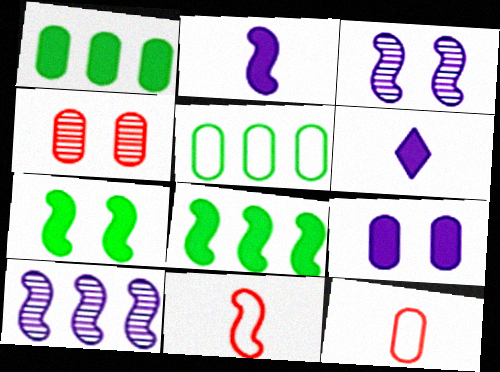[[3, 8, 11], 
[7, 10, 11]]